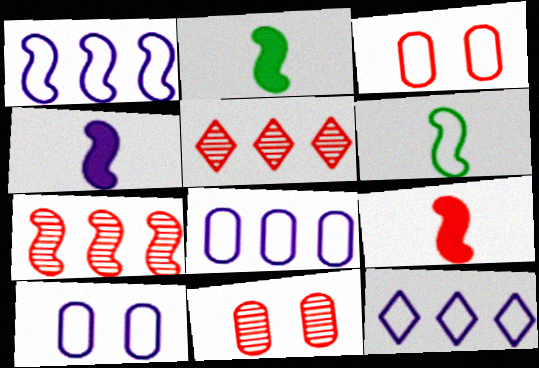[[1, 8, 12], 
[2, 4, 9], 
[2, 5, 10], 
[2, 11, 12], 
[3, 5, 9], 
[3, 6, 12]]